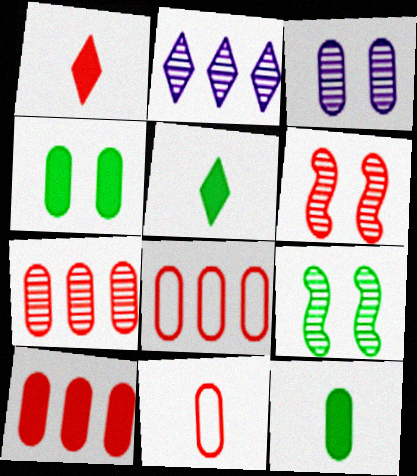[[1, 6, 8], 
[3, 8, 12], 
[7, 8, 10]]